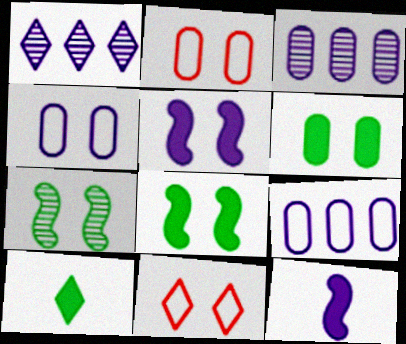[[1, 4, 12], 
[1, 10, 11]]